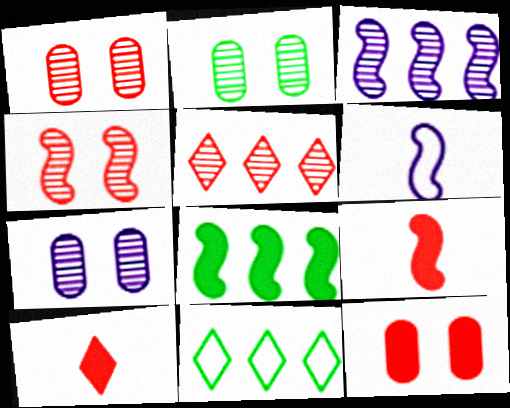[[1, 2, 7], 
[4, 6, 8], 
[7, 9, 11]]